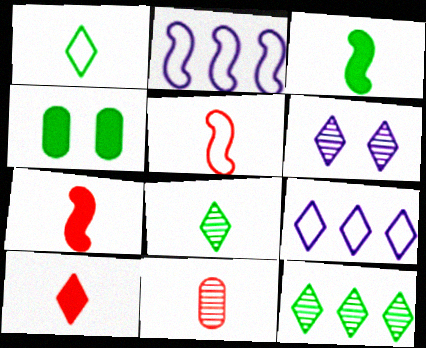[[5, 10, 11]]